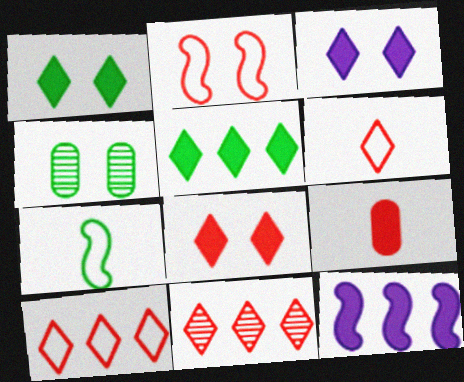[[1, 3, 8], 
[1, 9, 12], 
[2, 3, 4], 
[2, 9, 11], 
[4, 5, 7], 
[4, 6, 12], 
[6, 8, 11]]